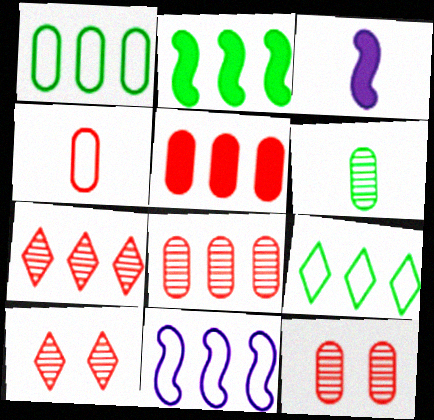[[1, 3, 10], 
[3, 9, 12], 
[4, 5, 12]]